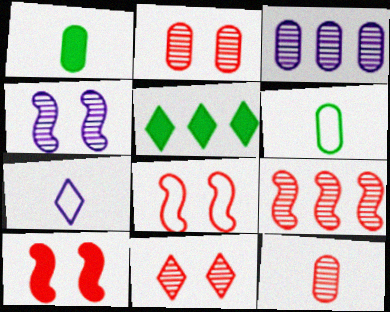[[5, 7, 11], 
[9, 11, 12]]